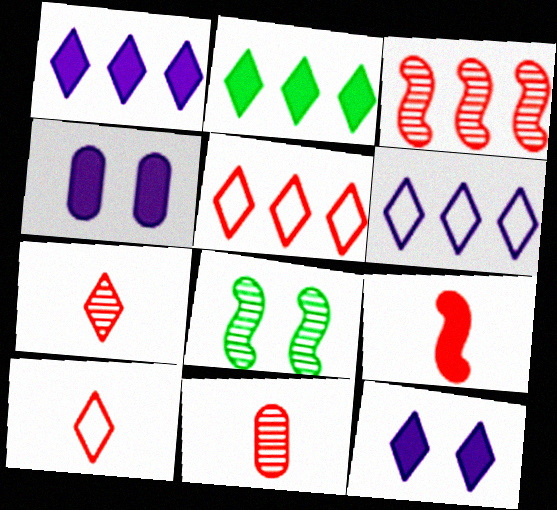[[2, 4, 9], 
[9, 10, 11]]